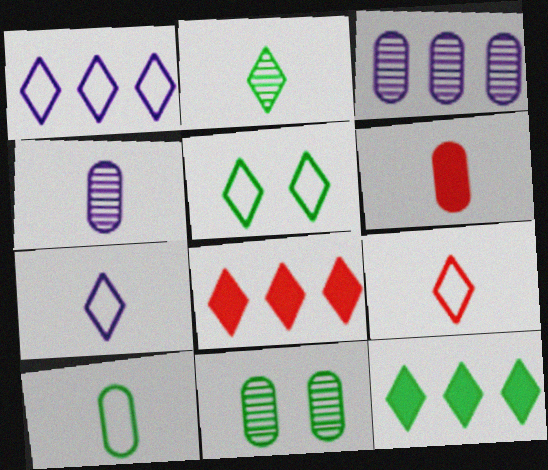[[1, 5, 9], 
[2, 5, 12], 
[4, 6, 10]]